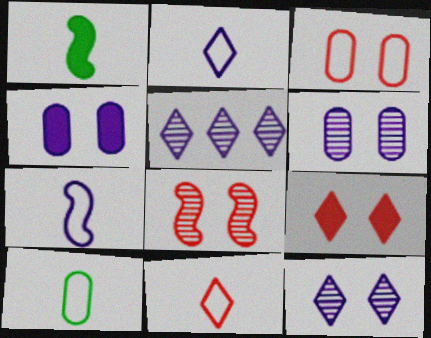[[1, 3, 5], 
[3, 8, 9], 
[4, 5, 7], 
[7, 10, 11]]